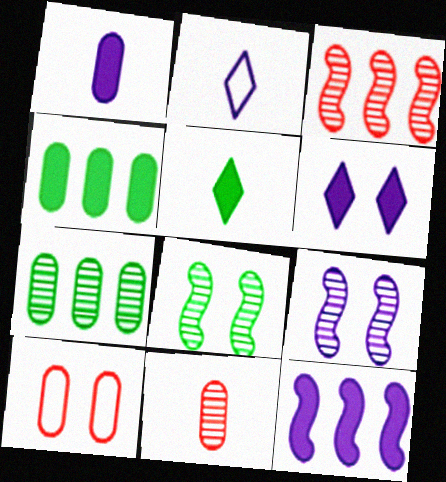[[1, 6, 12], 
[1, 7, 10], 
[6, 8, 10]]